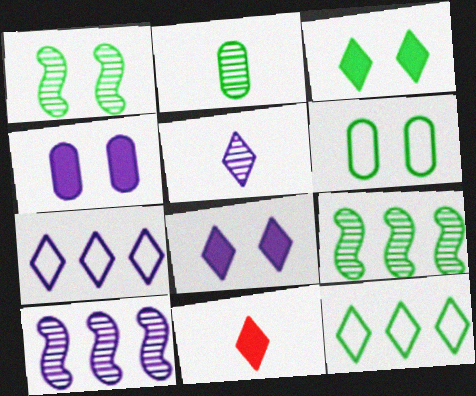[[1, 3, 6], 
[5, 7, 8], 
[6, 10, 11]]